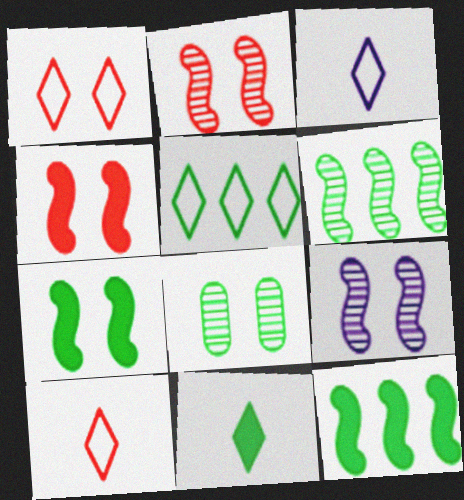[[1, 3, 5]]